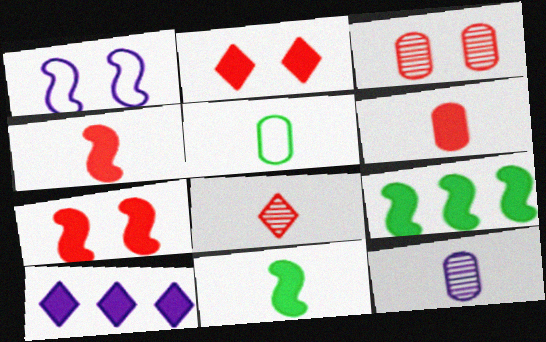[[1, 10, 12], 
[5, 6, 12]]